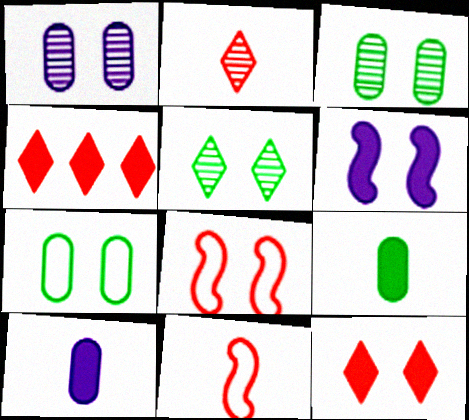[[4, 6, 9]]